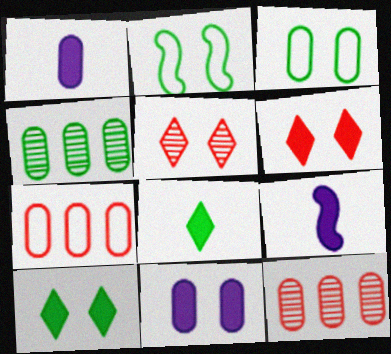[[1, 3, 12], 
[2, 4, 8], 
[2, 5, 11]]